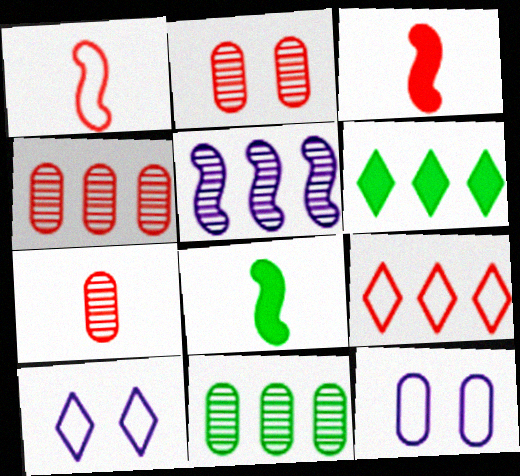[[2, 3, 9], 
[2, 4, 7], 
[3, 10, 11], 
[4, 8, 10]]